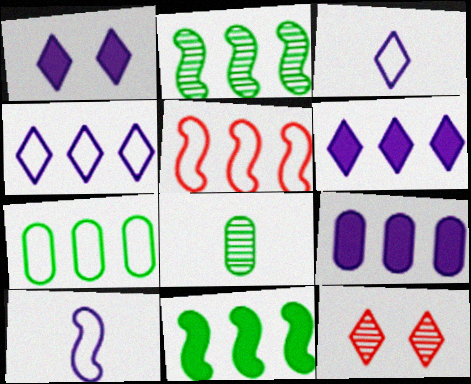[[1, 5, 8], 
[4, 5, 7]]